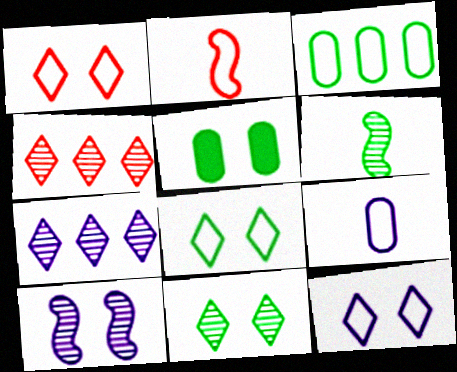[[1, 5, 10], 
[1, 8, 12], 
[2, 3, 12], 
[2, 5, 7]]